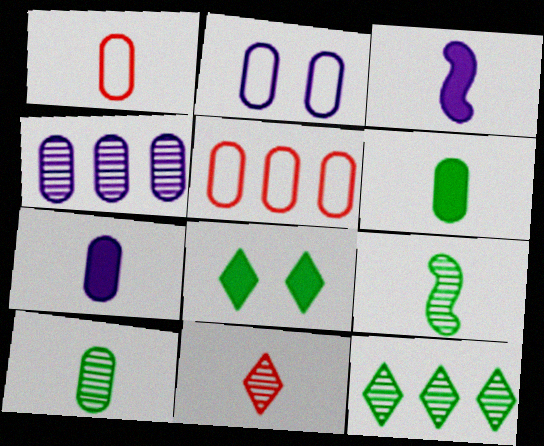[[1, 7, 10], 
[2, 4, 7]]